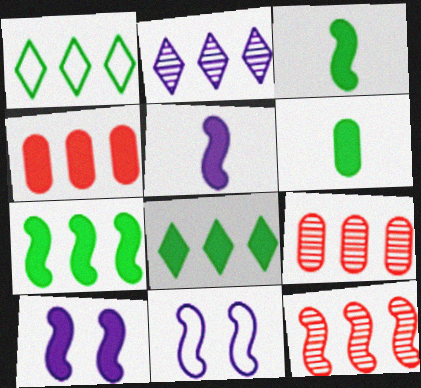[[3, 11, 12]]